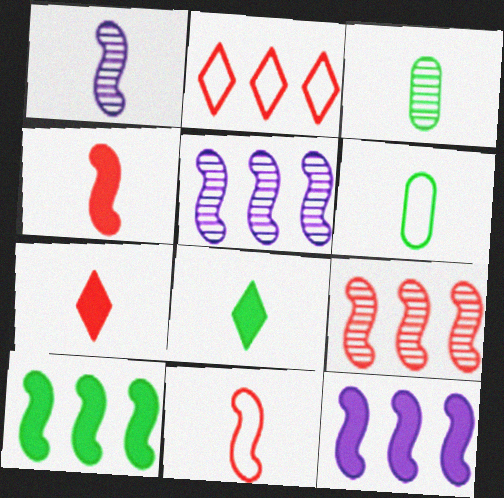[[1, 6, 7]]